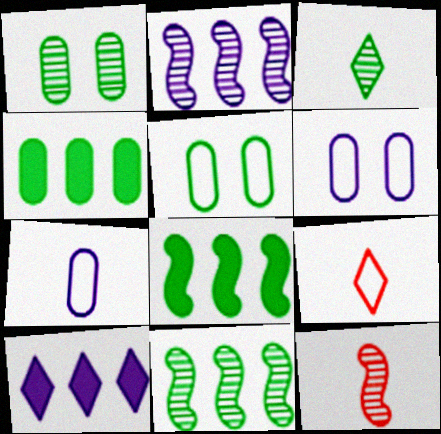[[1, 3, 11], 
[3, 5, 8], 
[5, 10, 12]]